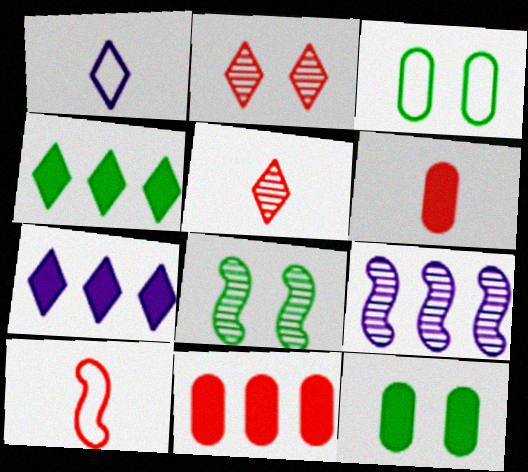[[1, 2, 4], 
[1, 8, 11], 
[2, 10, 11], 
[5, 6, 10]]